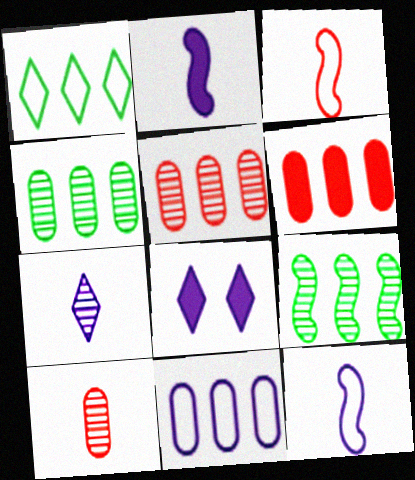[[3, 4, 8], 
[4, 6, 11]]